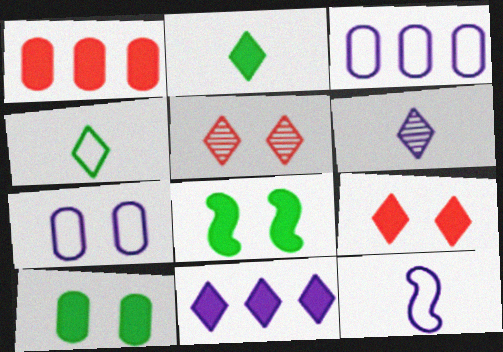[[2, 9, 11], 
[4, 5, 11], 
[5, 7, 8]]